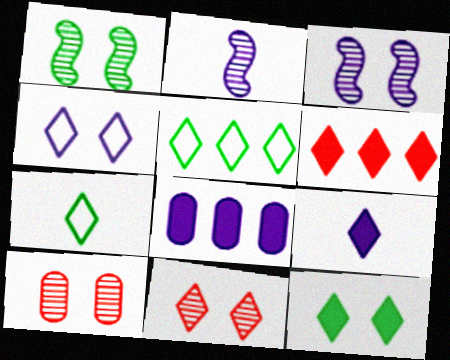[[2, 4, 8], 
[4, 11, 12], 
[5, 9, 11], 
[6, 9, 12]]